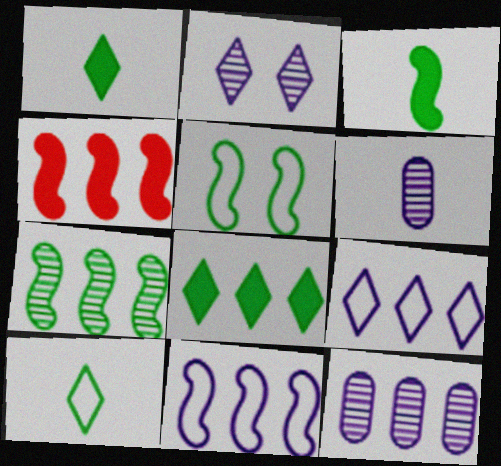[[3, 5, 7], 
[4, 7, 11]]